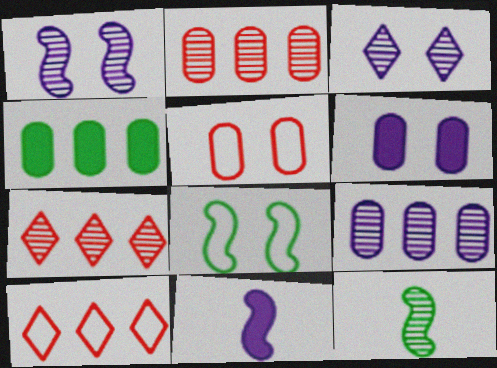[[2, 3, 12], 
[6, 10, 12]]